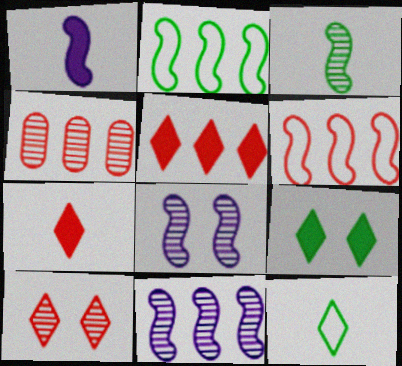[[4, 5, 6]]